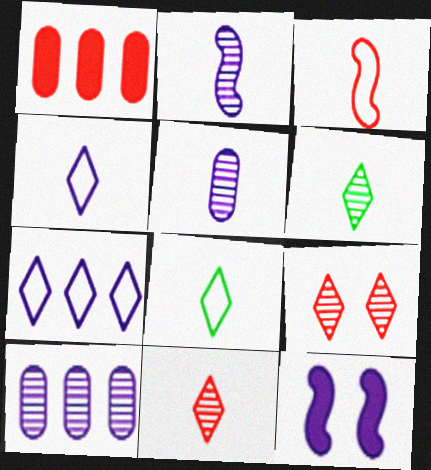[[1, 3, 9], 
[4, 10, 12], 
[5, 7, 12]]